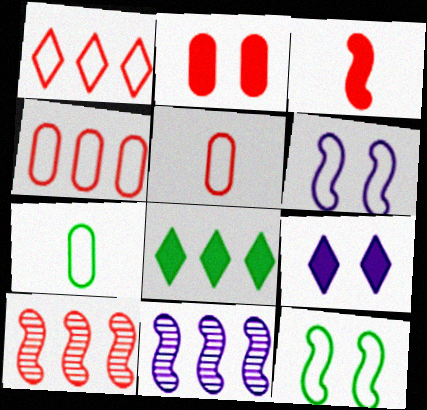[[1, 6, 7], 
[3, 11, 12], 
[4, 8, 11], 
[7, 9, 10]]